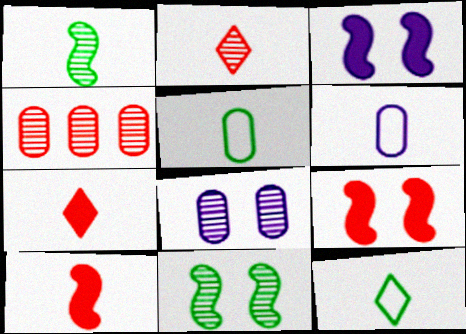[[1, 6, 7], 
[3, 4, 12]]